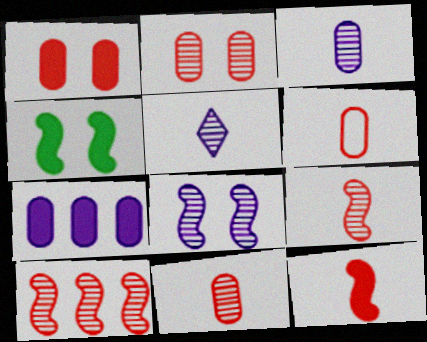[]